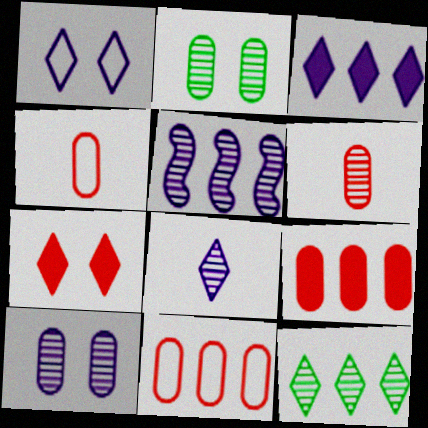[[1, 3, 8], 
[5, 8, 10]]